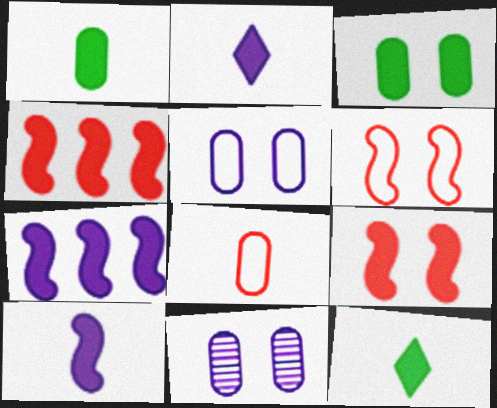[[2, 3, 4]]